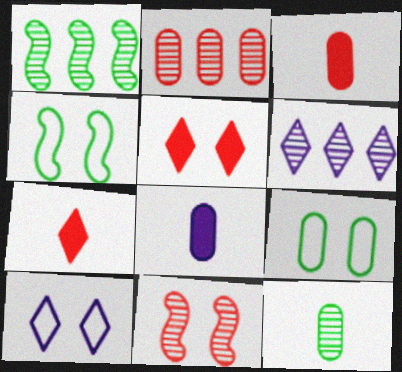[[1, 2, 6], 
[1, 3, 10], 
[2, 8, 9], 
[3, 4, 6], 
[6, 11, 12]]